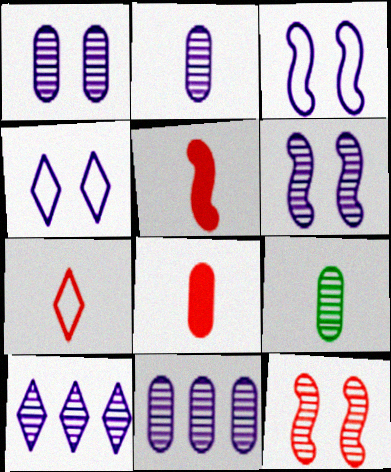[[1, 2, 11], 
[2, 6, 10], 
[9, 10, 12]]